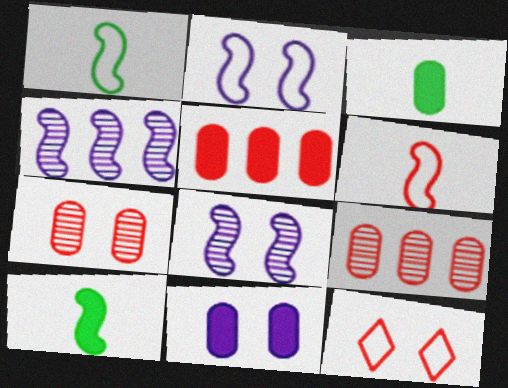[[3, 4, 12], 
[3, 5, 11]]